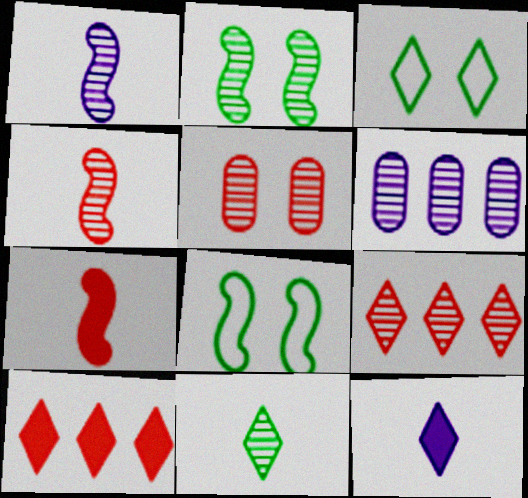[[3, 6, 7], 
[3, 9, 12], 
[4, 5, 9]]